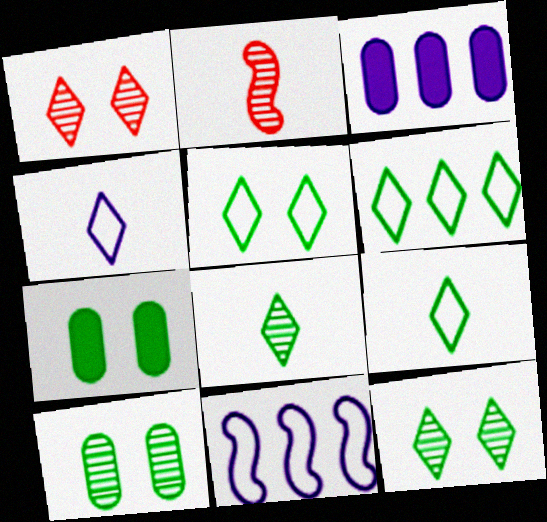[[2, 3, 5], 
[5, 6, 9]]